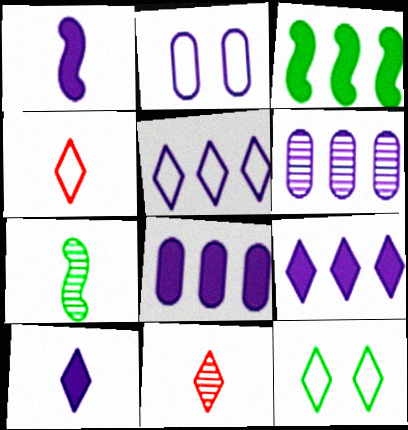[[2, 3, 11], 
[4, 5, 12], 
[9, 11, 12]]